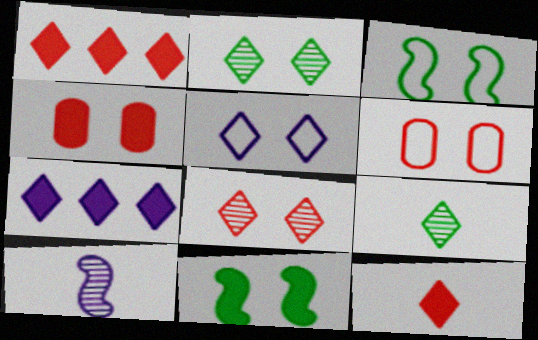[[1, 5, 9], 
[3, 5, 6]]